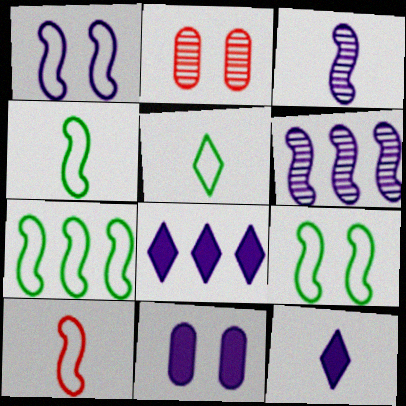[[1, 7, 10], 
[2, 4, 8], 
[2, 7, 12], 
[4, 7, 9]]